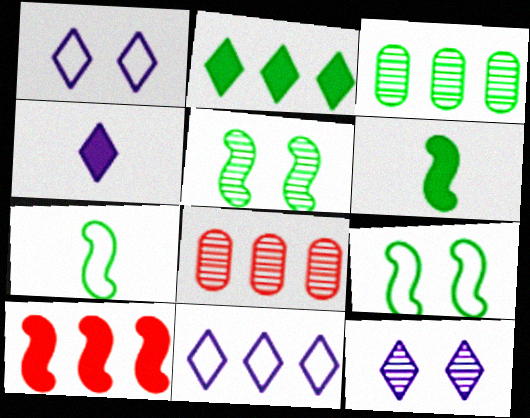[[1, 6, 8], 
[3, 10, 11], 
[4, 8, 9], 
[4, 11, 12]]